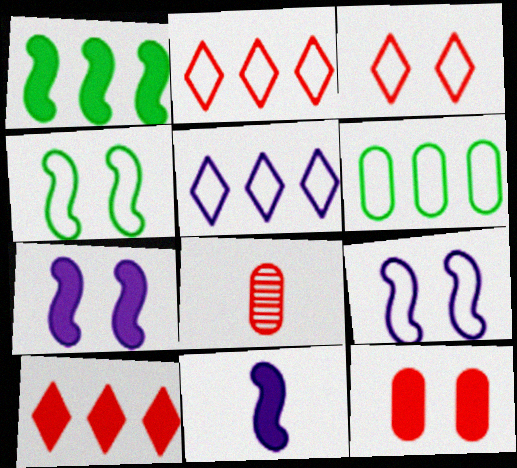[]